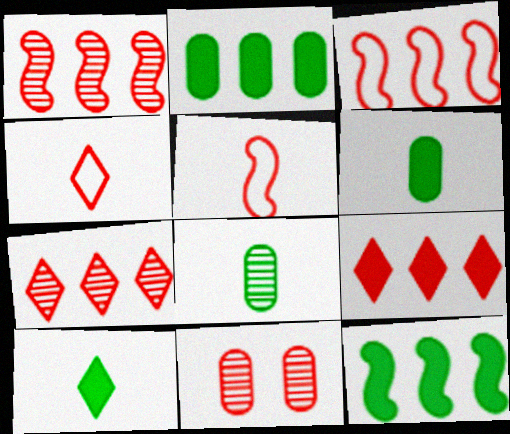[[5, 9, 11]]